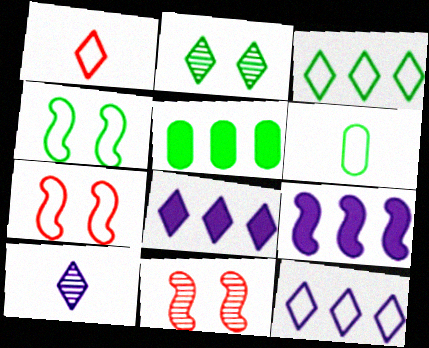[[1, 2, 8], 
[3, 4, 6], 
[5, 7, 10], 
[6, 7, 12], 
[6, 8, 11]]